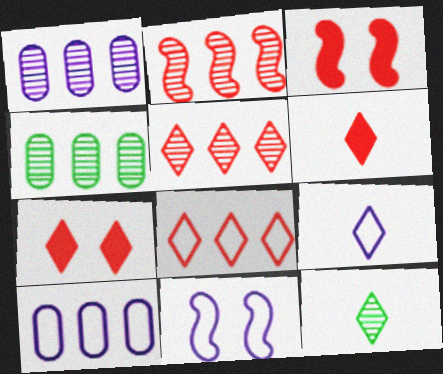[[3, 4, 9], 
[3, 10, 12], 
[4, 6, 11], 
[6, 9, 12], 
[9, 10, 11]]